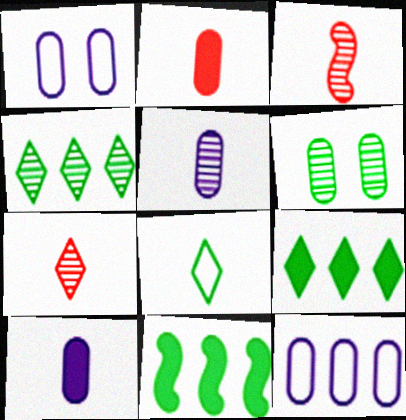[[1, 3, 9], 
[1, 7, 11], 
[2, 6, 12], 
[3, 8, 10], 
[6, 8, 11]]